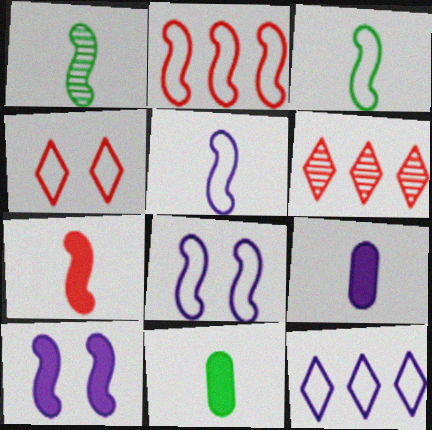[[1, 2, 10], 
[1, 5, 7], 
[2, 3, 8], 
[6, 8, 11]]